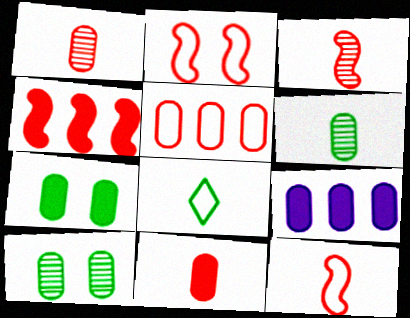[[2, 3, 4], 
[7, 9, 11]]